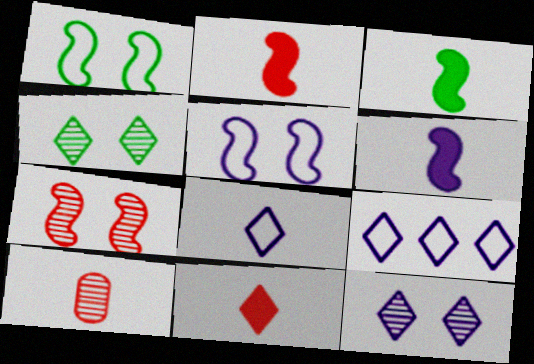[[2, 3, 6], 
[3, 8, 10], 
[4, 9, 11]]